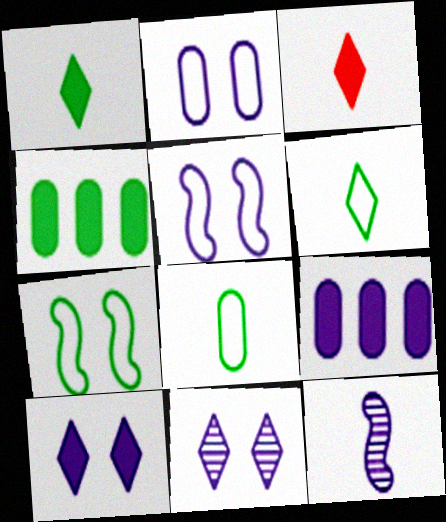[[3, 8, 12]]